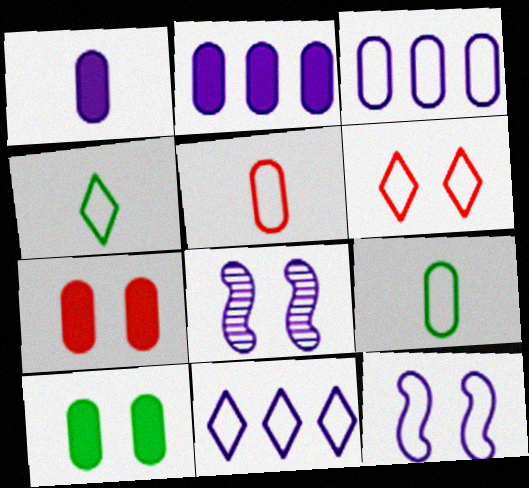[[1, 8, 11], 
[4, 6, 11], 
[6, 8, 10]]